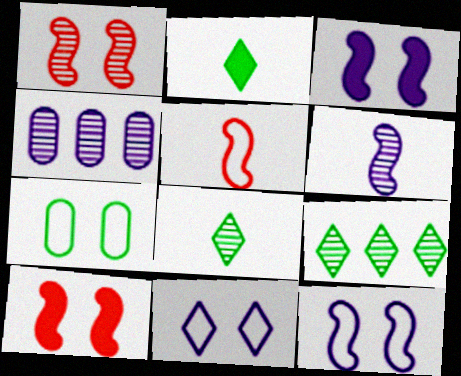[[1, 4, 8]]